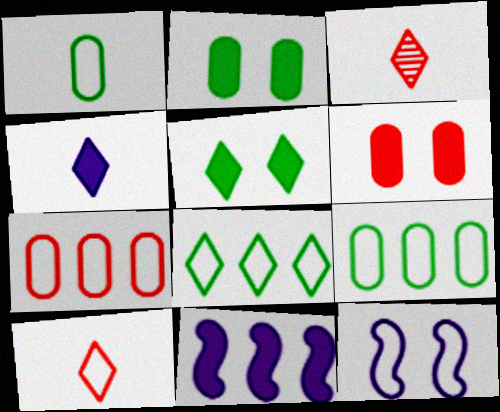[[9, 10, 12]]